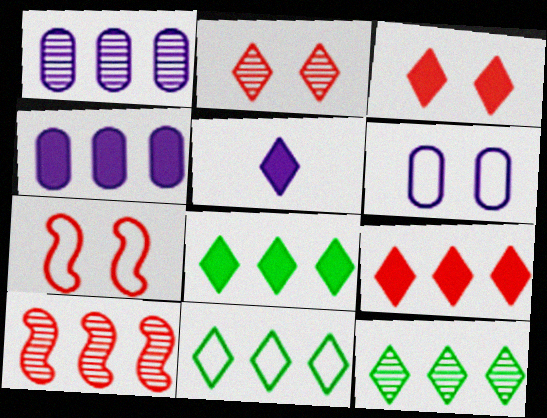[[1, 10, 12], 
[2, 5, 11], 
[3, 5, 8], 
[4, 10, 11], 
[8, 11, 12]]